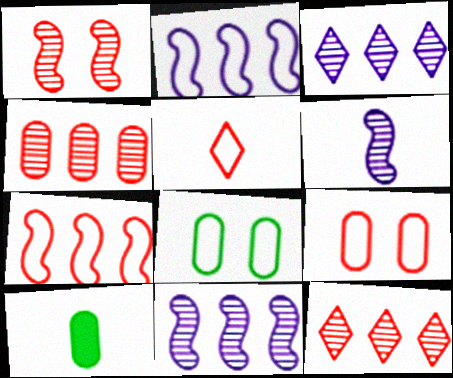[[2, 5, 8], 
[5, 6, 10], 
[5, 7, 9]]